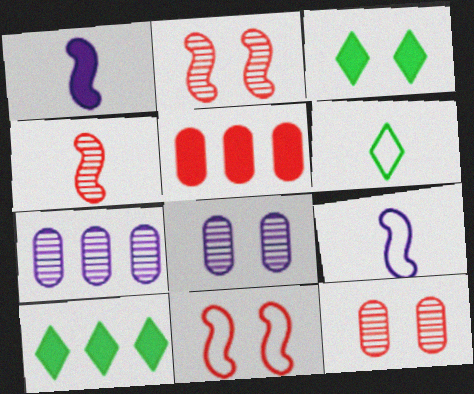[[1, 3, 5], 
[3, 8, 11], 
[9, 10, 12]]